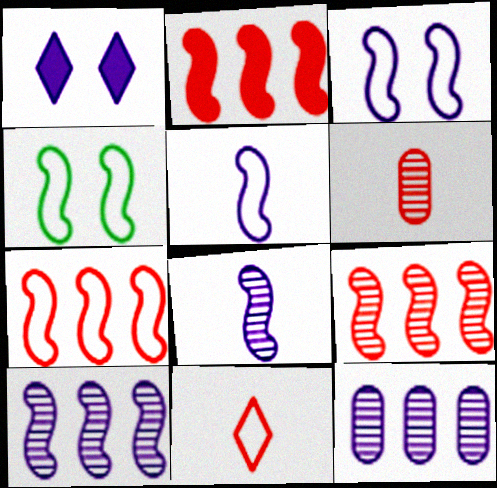[[1, 5, 12], 
[2, 4, 8], 
[2, 7, 9], 
[4, 5, 7]]